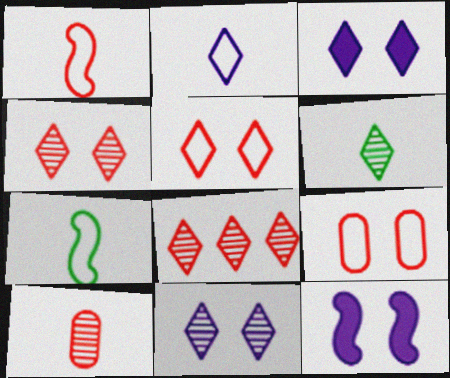[[6, 8, 11]]